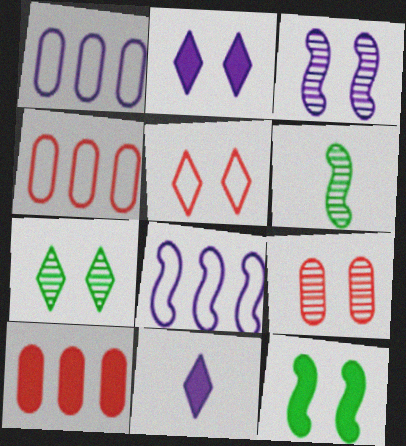[[1, 3, 11], 
[2, 4, 6], 
[2, 5, 7], 
[3, 7, 9], 
[10, 11, 12]]